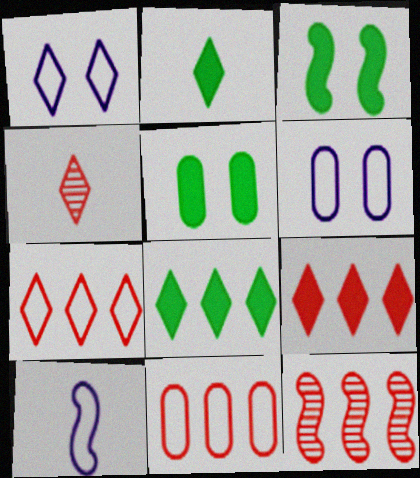[[1, 4, 8], 
[2, 6, 12], 
[3, 10, 12], 
[9, 11, 12]]